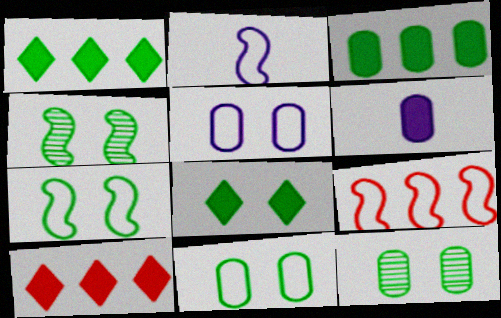[[2, 7, 9], 
[2, 10, 12], 
[4, 8, 11], 
[7, 8, 12]]